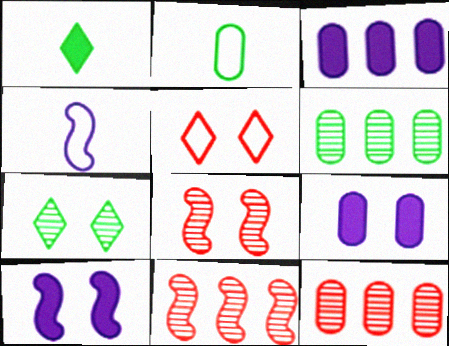[[2, 9, 12]]